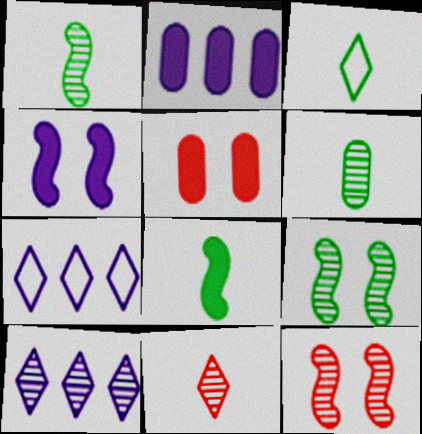[[1, 5, 7], 
[2, 3, 12], 
[3, 6, 8], 
[6, 10, 12]]